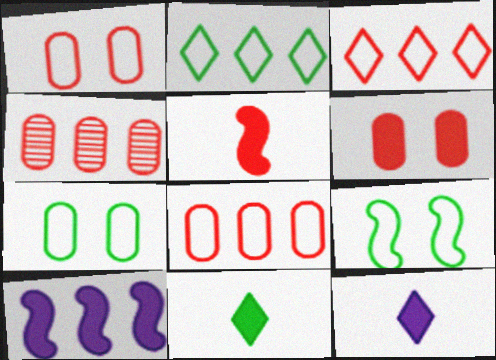[[2, 4, 10], 
[4, 9, 12], 
[6, 10, 11]]